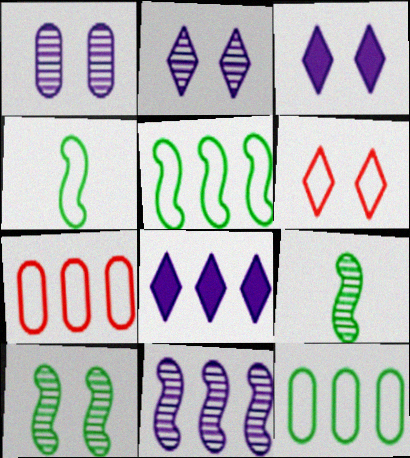[[3, 7, 9]]